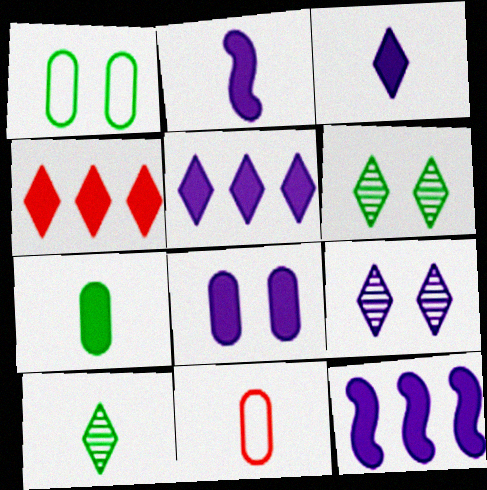[[2, 5, 8], 
[2, 10, 11], 
[3, 8, 12], 
[6, 11, 12]]